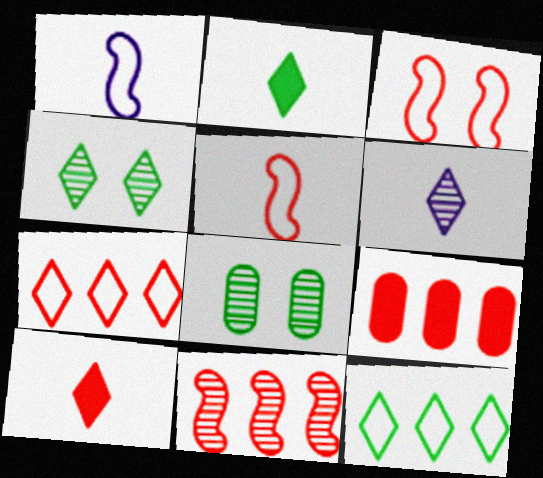[[1, 4, 9], 
[2, 4, 12], 
[6, 8, 11], 
[7, 9, 11]]